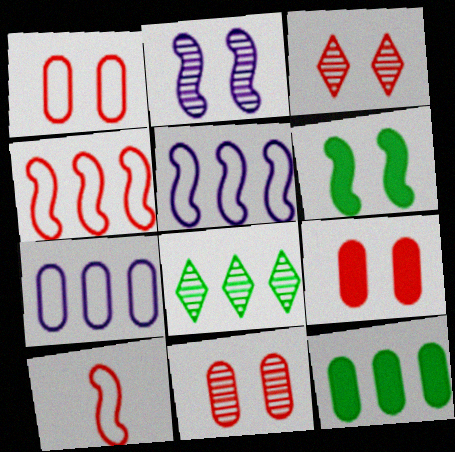[[1, 9, 11]]